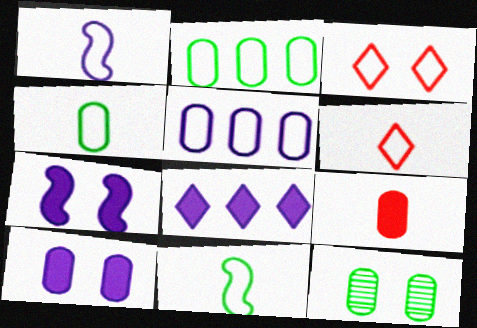[[1, 2, 3], 
[1, 4, 6], 
[3, 5, 11], 
[3, 7, 12], 
[5, 9, 12]]